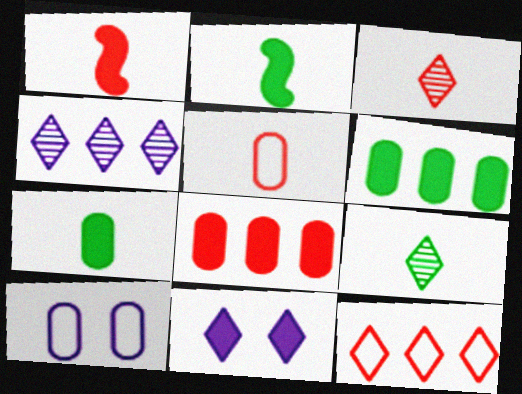[[1, 3, 5], 
[1, 6, 11], 
[2, 8, 11], 
[9, 11, 12]]